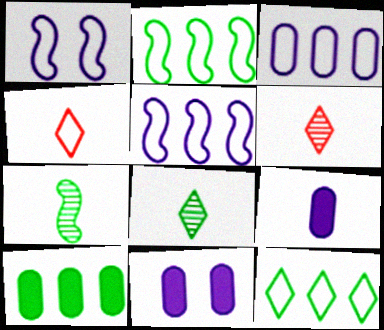[[1, 6, 10], 
[2, 6, 11], 
[4, 7, 9]]